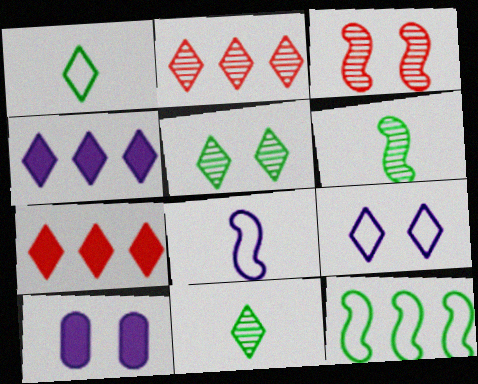[[7, 9, 11]]